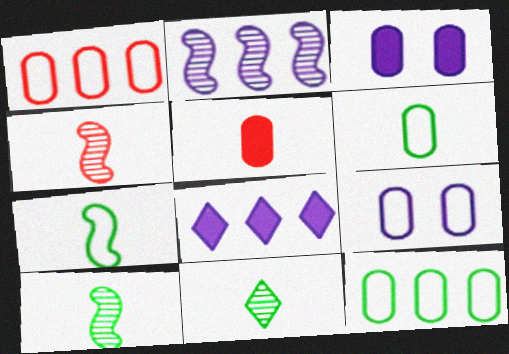[[1, 6, 9]]